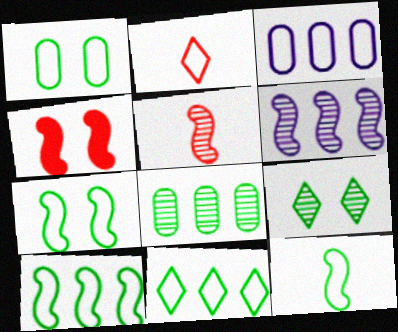[[1, 11, 12], 
[2, 3, 7], 
[4, 6, 12], 
[7, 10, 12]]